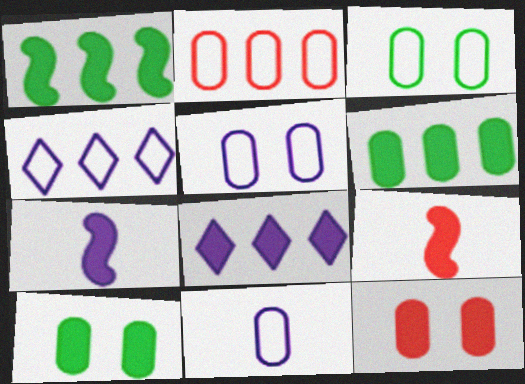[[2, 3, 11], 
[8, 9, 10]]